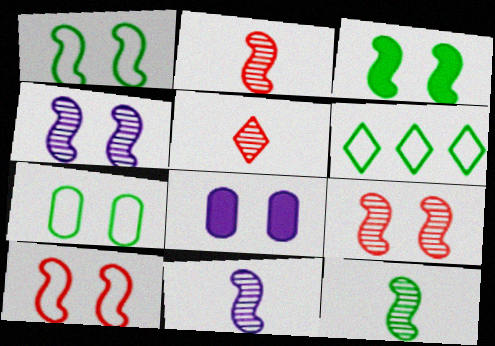[[2, 6, 8], 
[2, 11, 12], 
[3, 4, 10]]